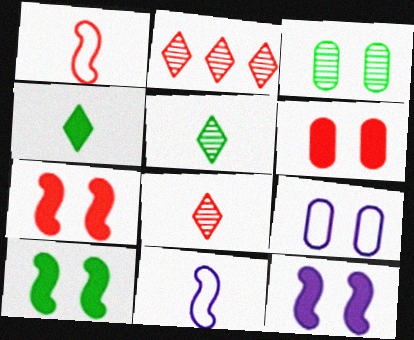[[1, 2, 6], 
[3, 6, 9], 
[7, 10, 12]]